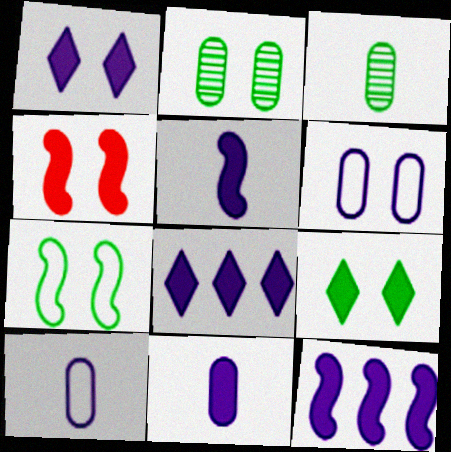[[1, 11, 12], 
[2, 7, 9]]